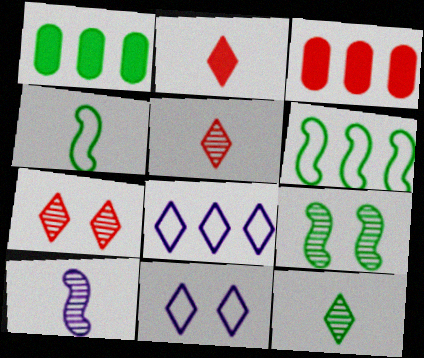[]